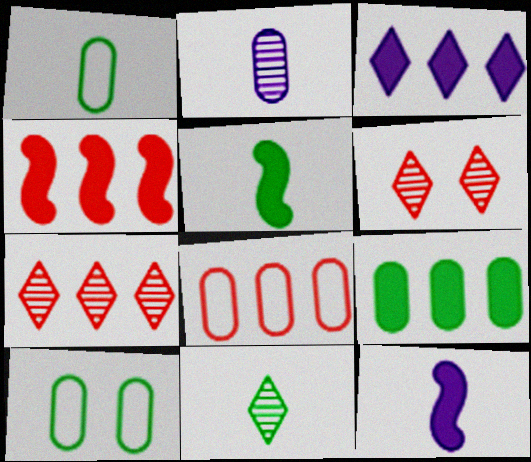[[1, 5, 11], 
[3, 4, 9], 
[4, 7, 8], 
[7, 10, 12]]